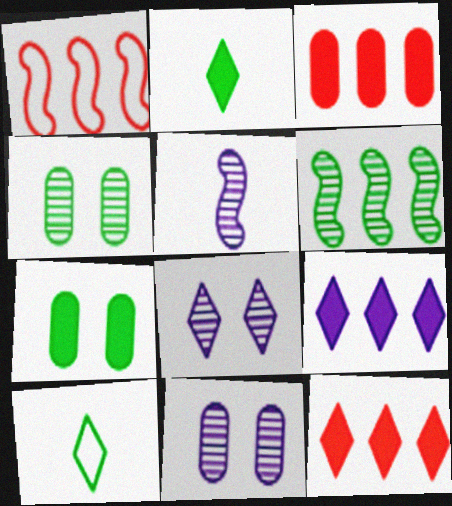[[1, 2, 11], 
[6, 7, 10], 
[8, 10, 12]]